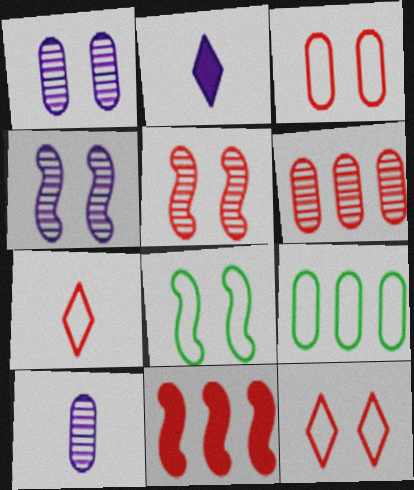[[2, 5, 9], 
[2, 6, 8]]